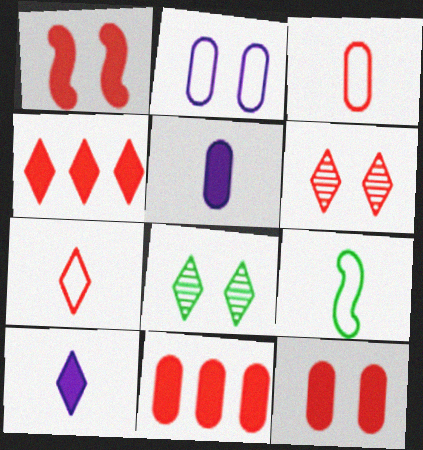[[1, 2, 8], 
[4, 6, 7]]